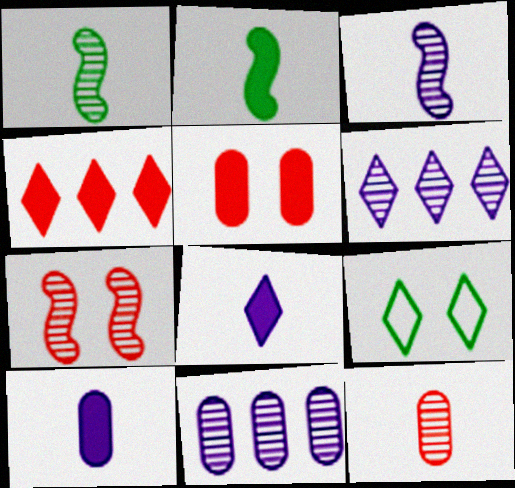[]